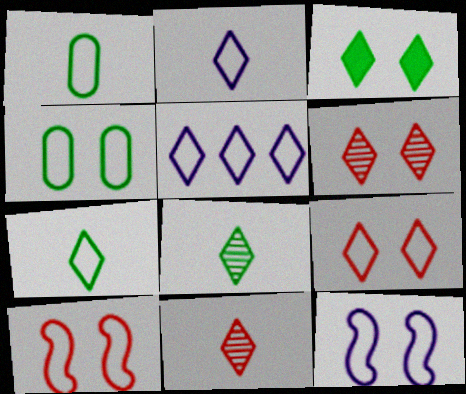[[1, 5, 10], 
[3, 5, 11], 
[4, 9, 12], 
[5, 7, 9]]